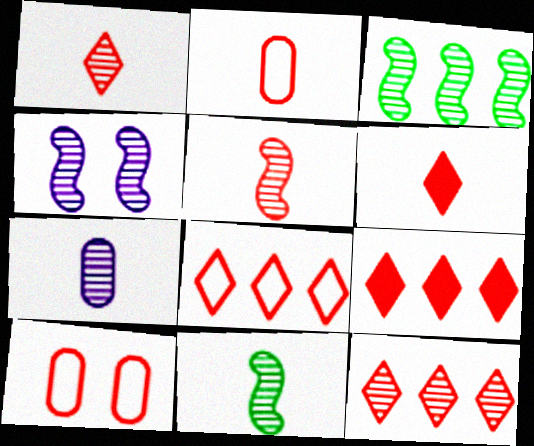[[1, 7, 11], 
[2, 5, 6], 
[3, 4, 5], 
[5, 9, 10], 
[8, 9, 12]]